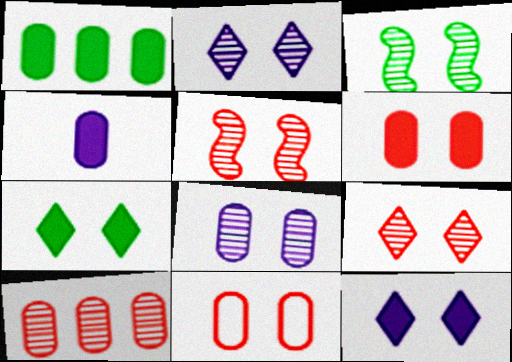[[1, 4, 6], 
[3, 8, 9], 
[3, 11, 12]]